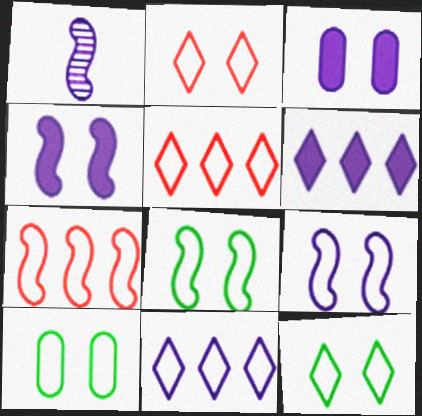[[1, 3, 11], 
[2, 9, 10], 
[8, 10, 12]]